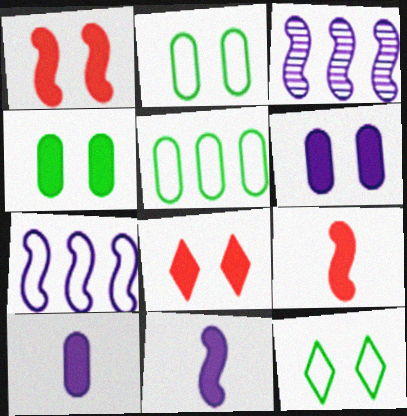[]